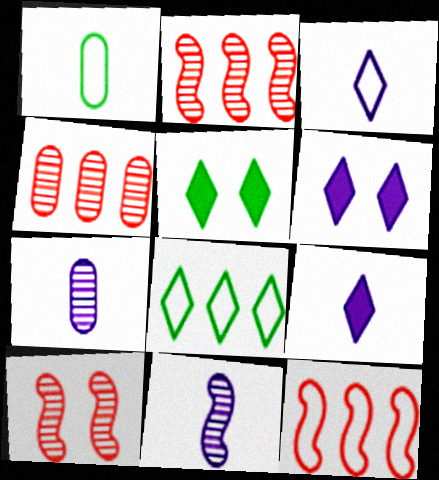[[1, 2, 6], 
[5, 7, 12]]